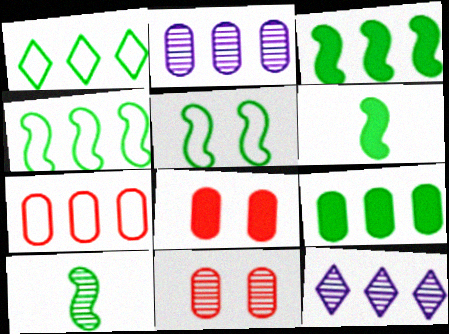[[2, 7, 9], 
[3, 5, 10], 
[3, 7, 12], 
[10, 11, 12]]